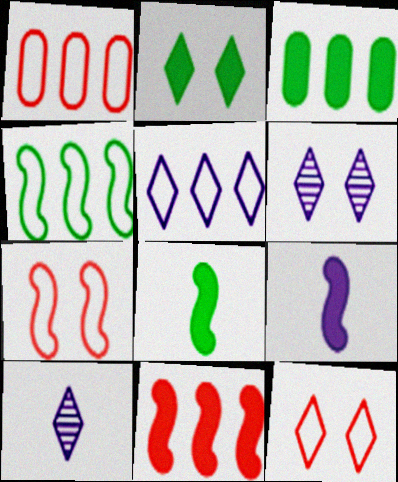[[1, 4, 5], 
[1, 6, 8], 
[2, 3, 8], 
[2, 6, 12], 
[3, 7, 10]]